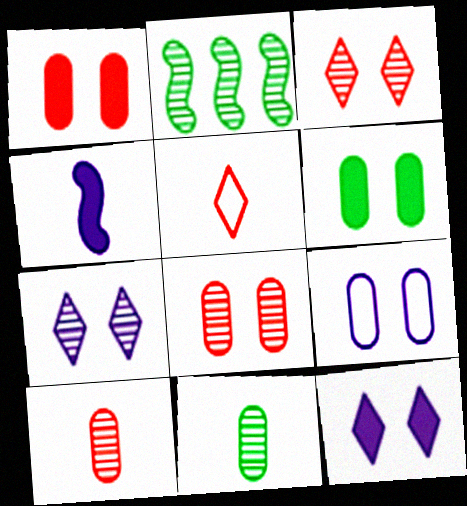[[2, 7, 10], 
[4, 5, 11], 
[6, 8, 9]]